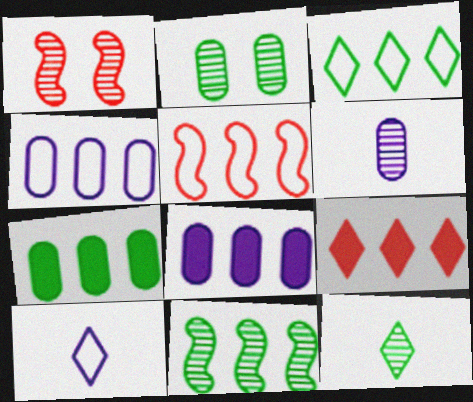[[1, 7, 10], 
[2, 11, 12], 
[3, 4, 5], 
[3, 7, 11], 
[4, 9, 11]]